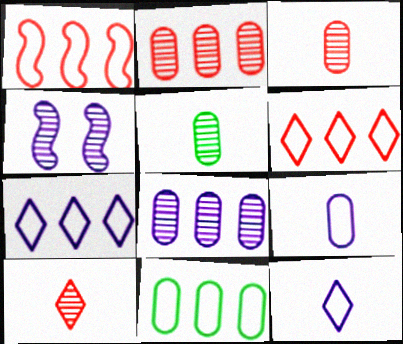[[1, 7, 11]]